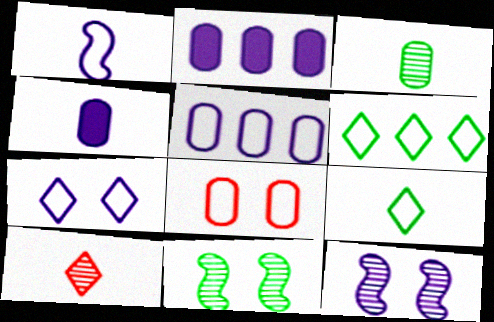[[1, 5, 7], 
[1, 6, 8], 
[2, 3, 8]]